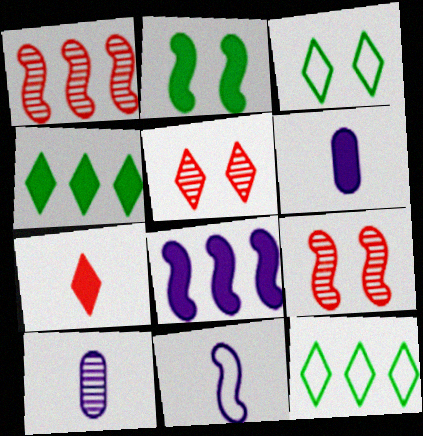[[1, 2, 11], 
[1, 3, 6], 
[6, 9, 12]]